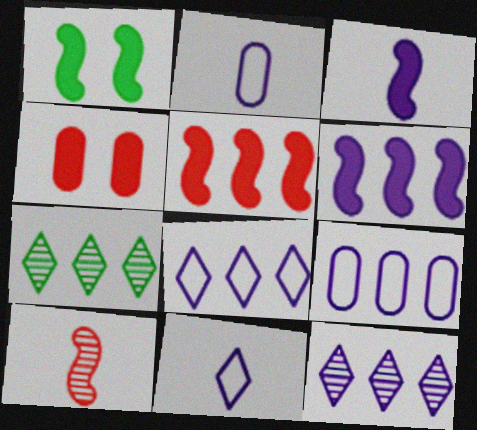[[1, 3, 5], 
[5, 7, 9], 
[6, 9, 12]]